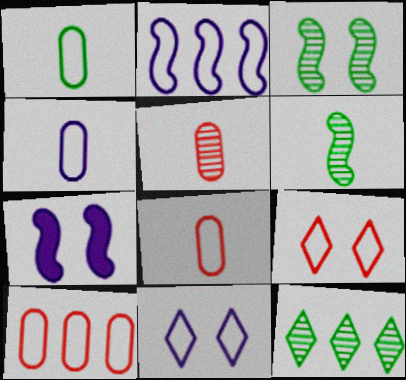[[1, 2, 9], 
[1, 4, 8], 
[2, 4, 11], 
[7, 8, 12]]